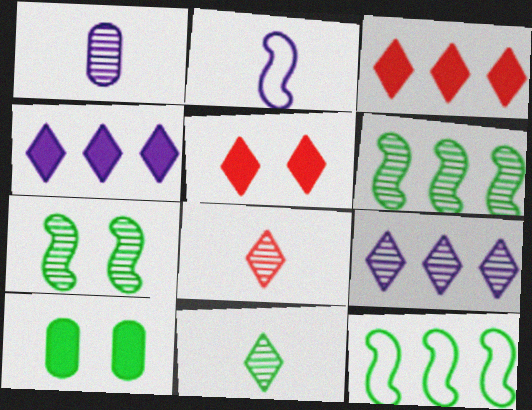[[1, 5, 12], 
[10, 11, 12]]